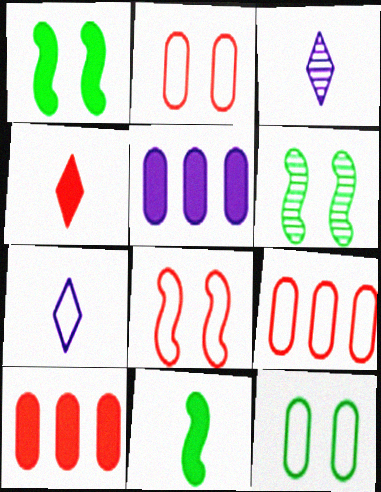[[1, 3, 9], 
[1, 4, 5], 
[6, 7, 10]]